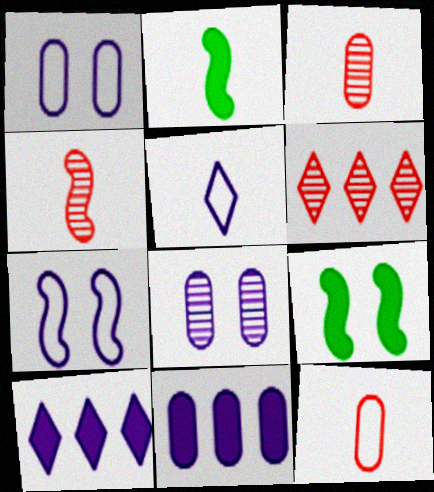[[1, 2, 6], 
[2, 3, 5]]